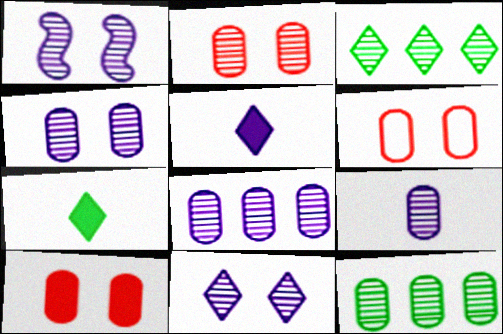[[1, 4, 11], 
[2, 6, 10], 
[2, 9, 12], 
[4, 8, 9]]